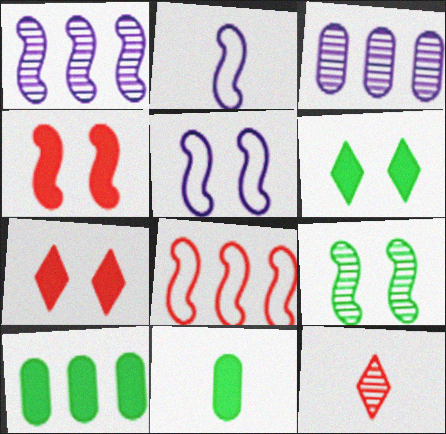[[2, 11, 12], 
[3, 9, 12], 
[4, 5, 9], 
[5, 10, 12]]